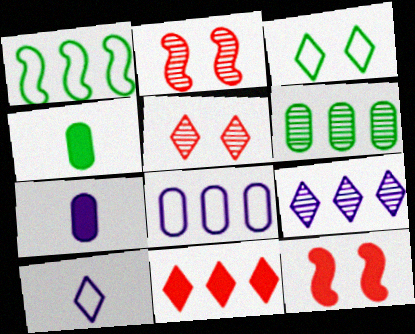[[1, 5, 7], 
[6, 10, 12]]